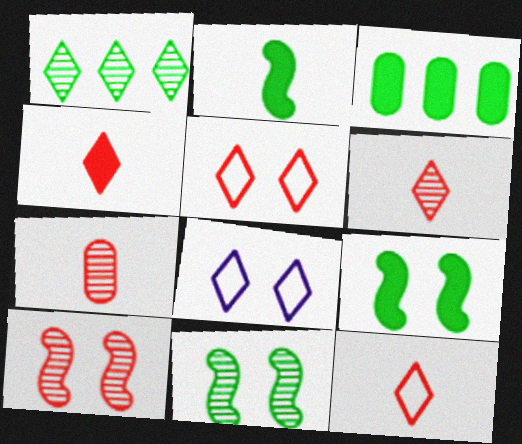[[1, 4, 8], 
[4, 6, 12]]